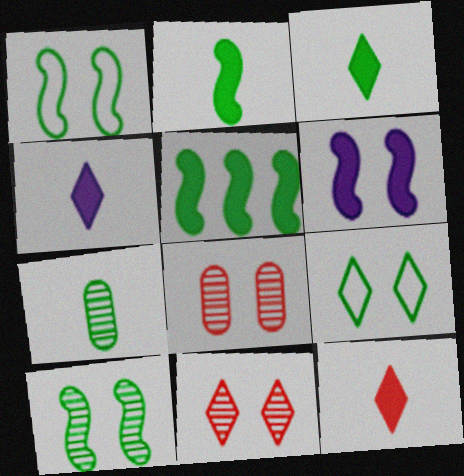[[3, 4, 12], 
[5, 7, 9], 
[6, 8, 9]]